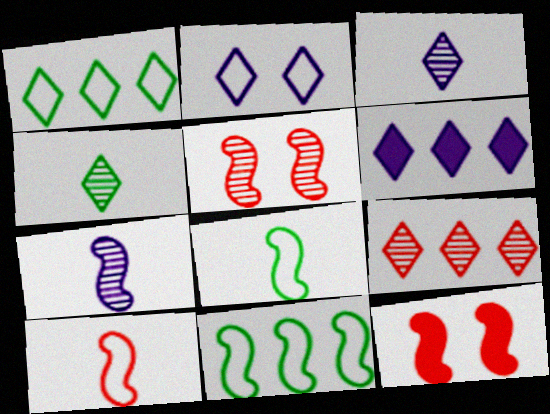[[1, 6, 9], 
[2, 3, 6], 
[7, 11, 12]]